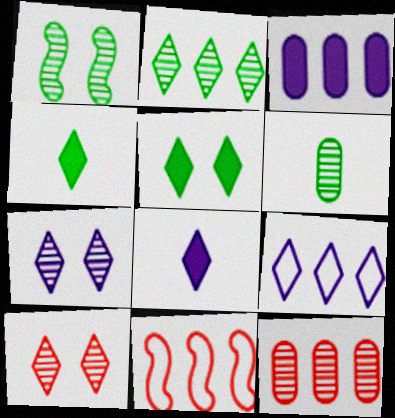[[1, 2, 6], 
[2, 3, 11], 
[4, 9, 10], 
[7, 8, 9]]